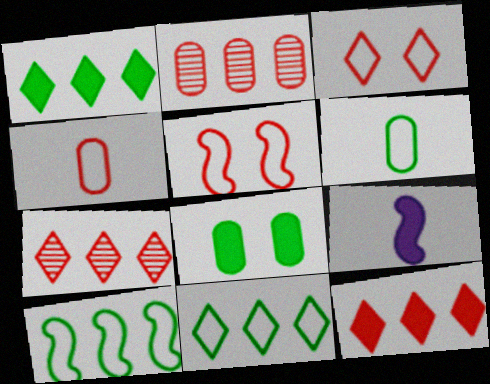[[8, 9, 12]]